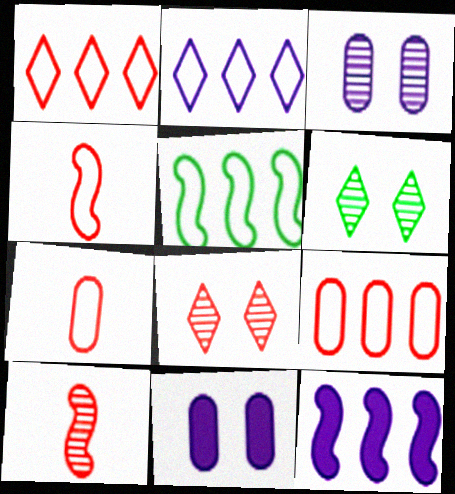[[2, 5, 9], 
[6, 7, 12]]